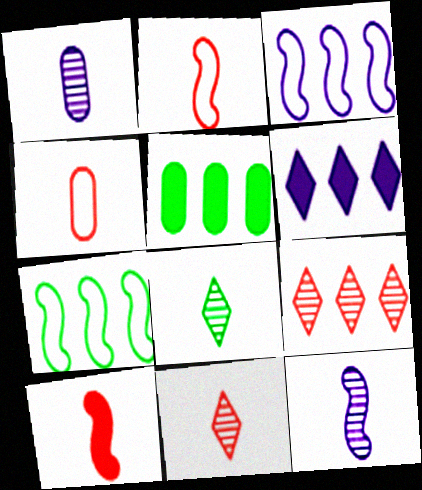[[3, 5, 9], 
[4, 10, 11]]